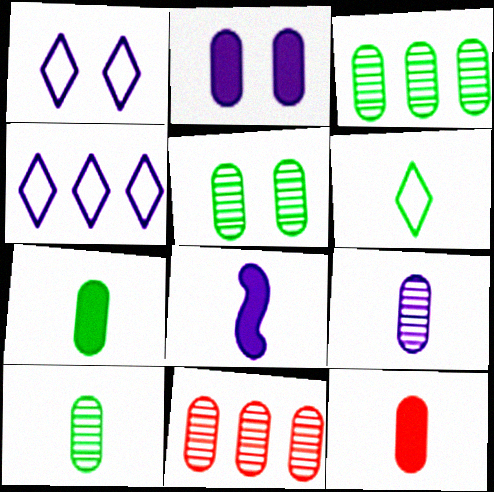[[3, 5, 10], 
[5, 9, 11]]